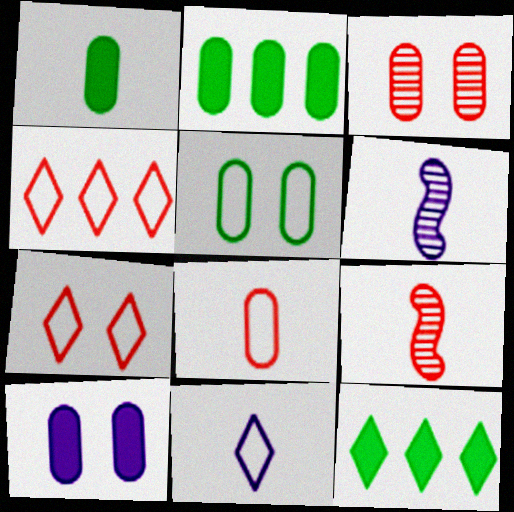[[1, 9, 11], 
[2, 6, 7], 
[3, 5, 10]]